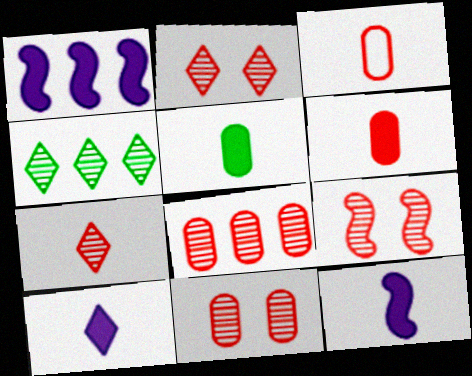[[2, 9, 11], 
[7, 8, 9]]